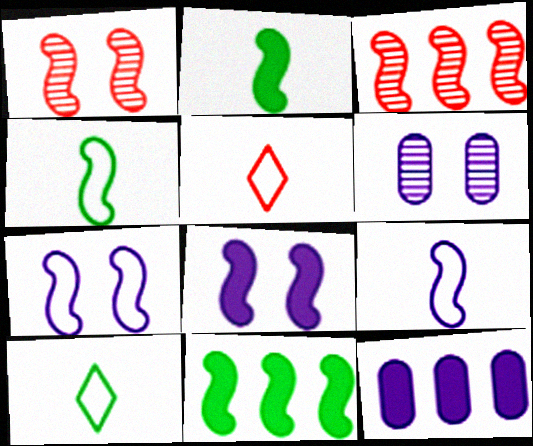[[1, 9, 11], 
[1, 10, 12], 
[2, 3, 7], 
[3, 4, 8], 
[5, 6, 11]]